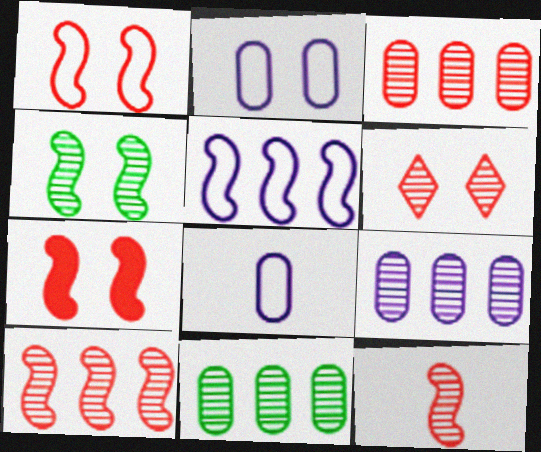[[3, 6, 12], 
[3, 9, 11]]